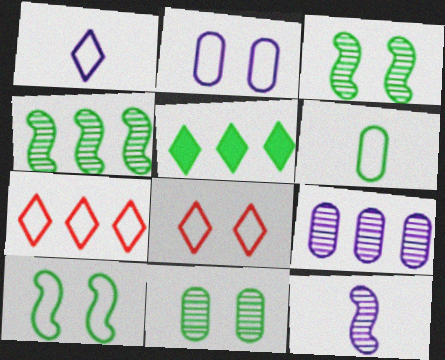[[2, 8, 10], 
[3, 5, 6]]